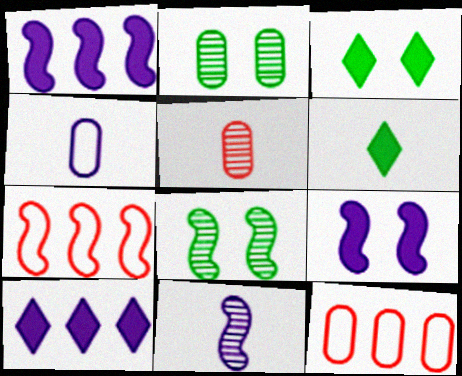[[3, 11, 12]]